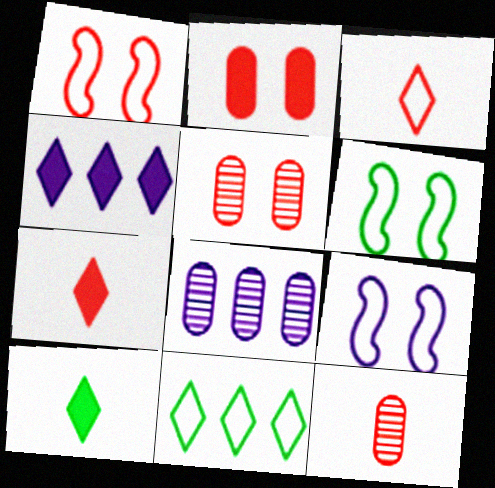[[1, 6, 9], 
[1, 8, 10], 
[4, 6, 12], 
[6, 7, 8]]